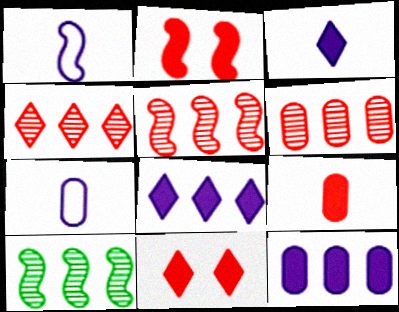[[1, 2, 10], 
[4, 5, 6], 
[7, 10, 11]]